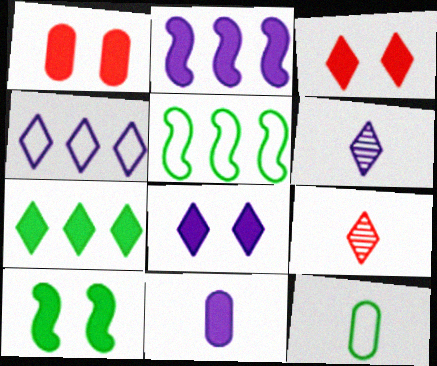[[1, 5, 6], 
[1, 8, 10], 
[2, 8, 11], 
[4, 6, 8]]